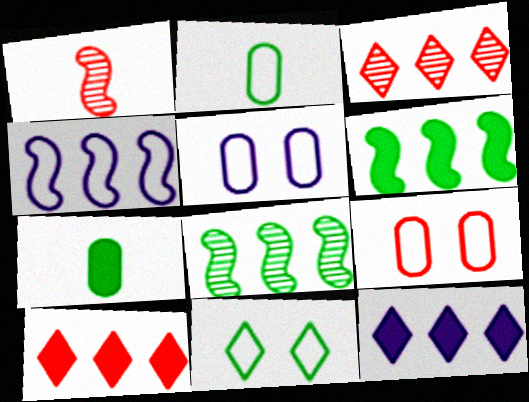[[1, 9, 10], 
[7, 8, 11]]